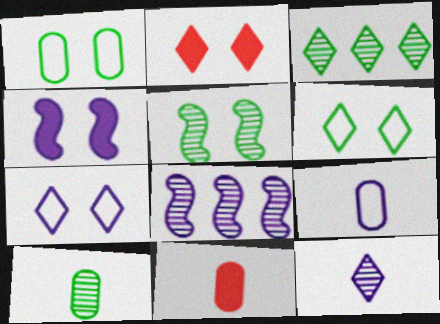[[3, 5, 10], 
[6, 8, 11], 
[9, 10, 11]]